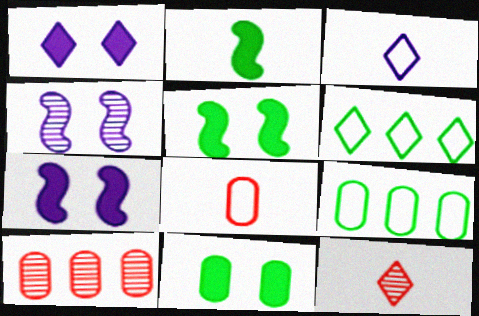[[1, 6, 12], 
[3, 5, 10], 
[7, 9, 12]]